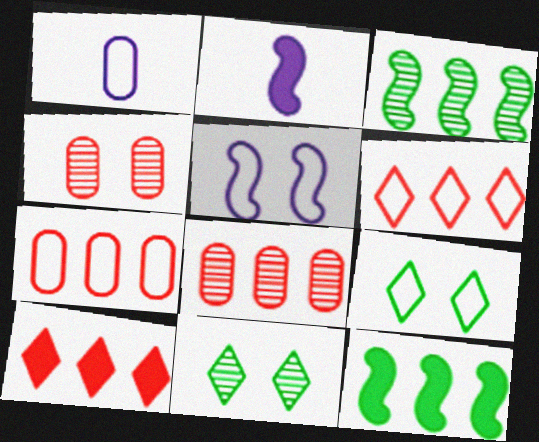[[2, 7, 11], 
[2, 8, 9]]